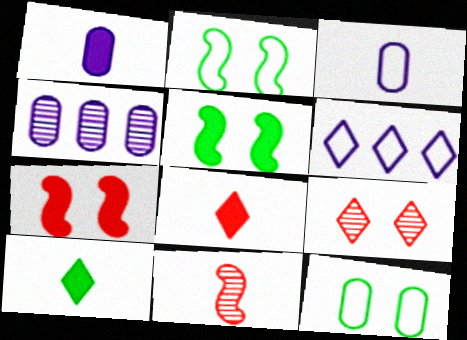[[2, 4, 8], 
[3, 10, 11], 
[6, 9, 10]]